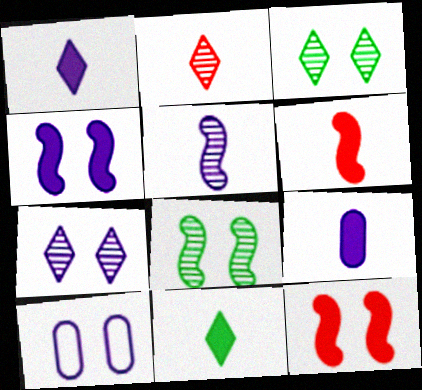[[3, 10, 12], 
[4, 7, 10], 
[6, 9, 11]]